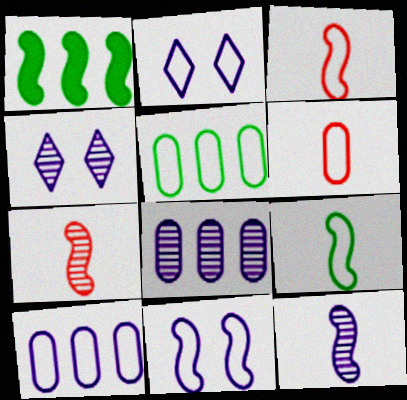[[1, 4, 6], 
[1, 7, 11], 
[2, 3, 5], 
[4, 8, 12]]